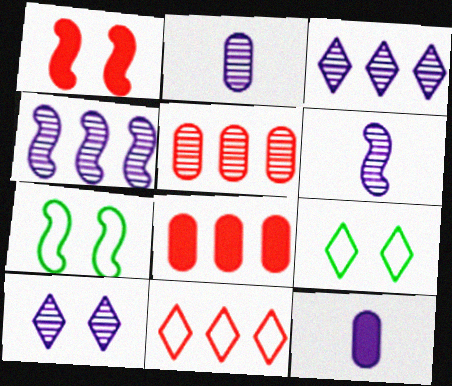[[2, 4, 10], 
[6, 8, 9]]